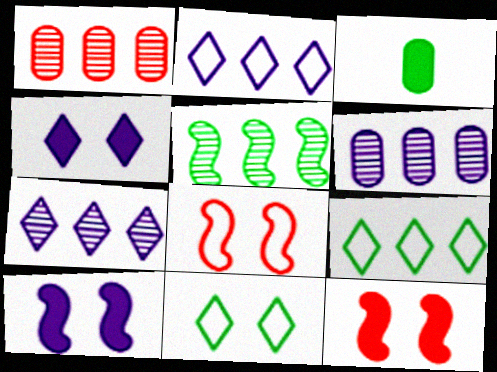[[1, 5, 7], 
[3, 5, 11], 
[3, 7, 8]]